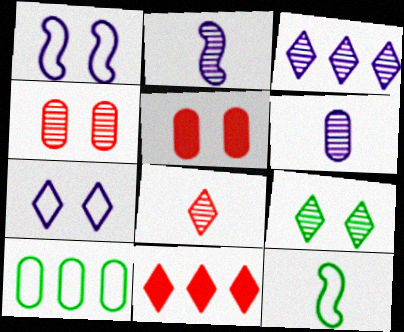[[1, 5, 9], 
[3, 5, 12], 
[3, 8, 9], 
[5, 6, 10]]